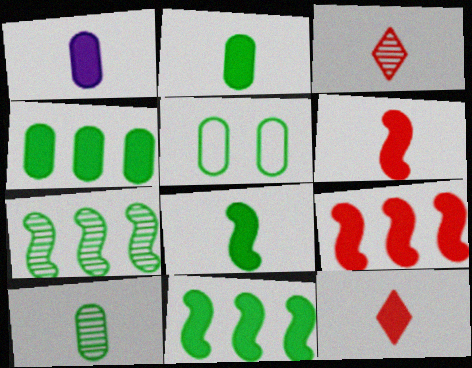[[1, 8, 12], 
[4, 5, 10]]